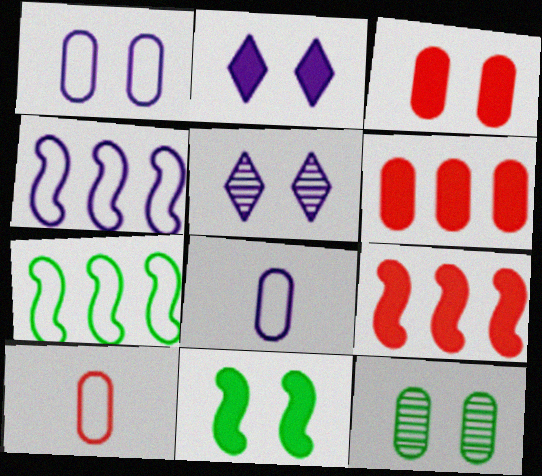[[1, 3, 12], 
[2, 3, 11], 
[6, 8, 12]]